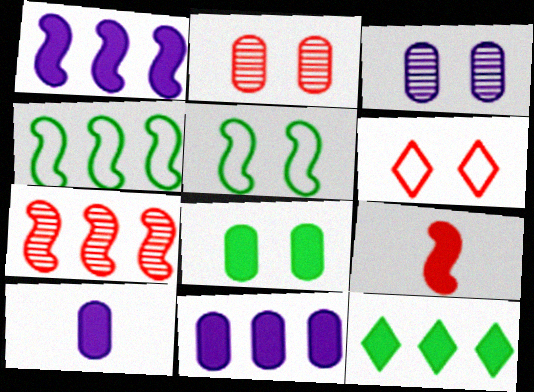[[1, 4, 7]]